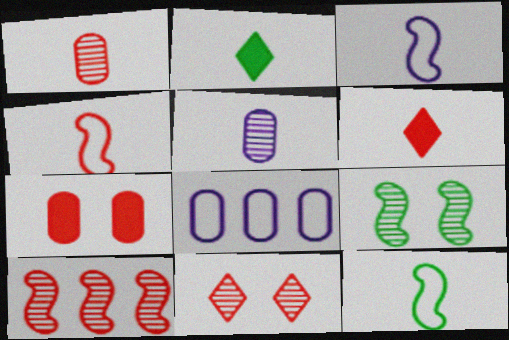[[1, 2, 3], 
[1, 4, 6], 
[1, 10, 11], 
[2, 4, 5], 
[3, 4, 12], 
[5, 6, 12], 
[6, 8, 9]]